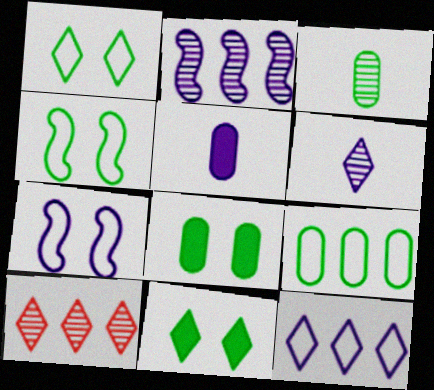[[3, 8, 9], 
[4, 5, 10]]